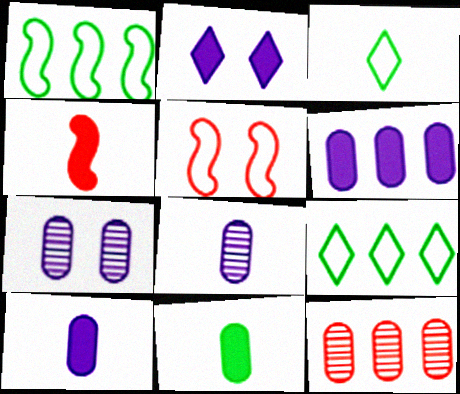[[3, 4, 8], 
[4, 7, 9]]